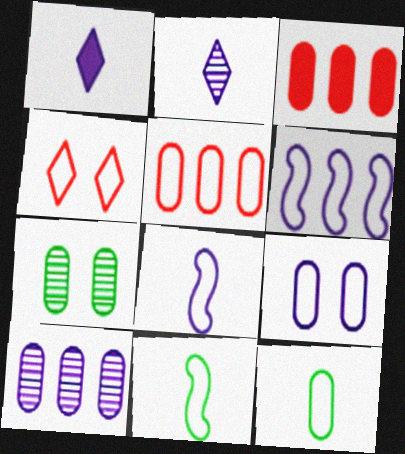[[4, 6, 12], 
[5, 9, 12]]